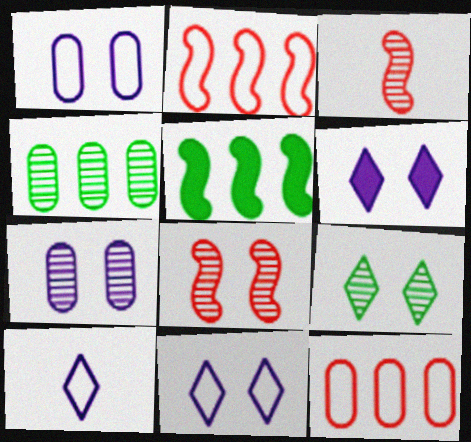[[7, 8, 9]]